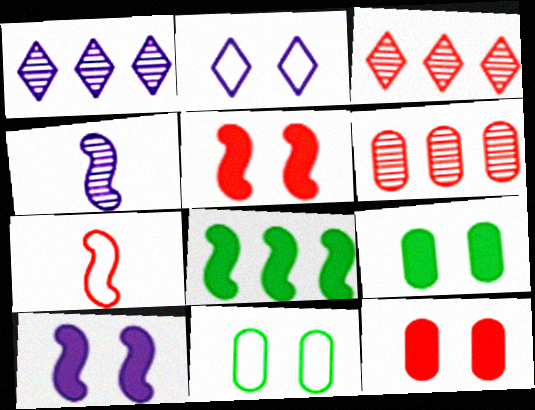[[1, 7, 9], 
[3, 7, 12]]